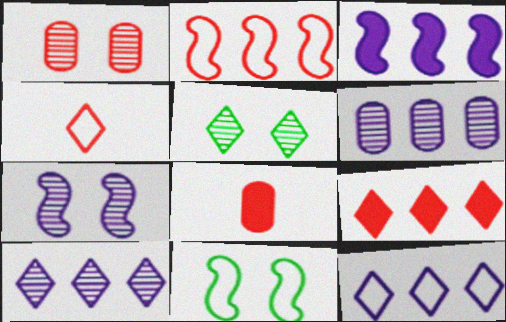[[1, 5, 7], 
[3, 6, 12], 
[8, 10, 11]]